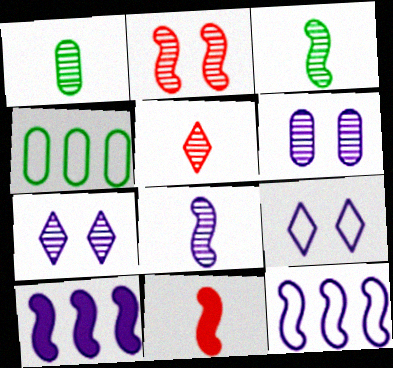[[1, 5, 8], 
[4, 7, 11]]